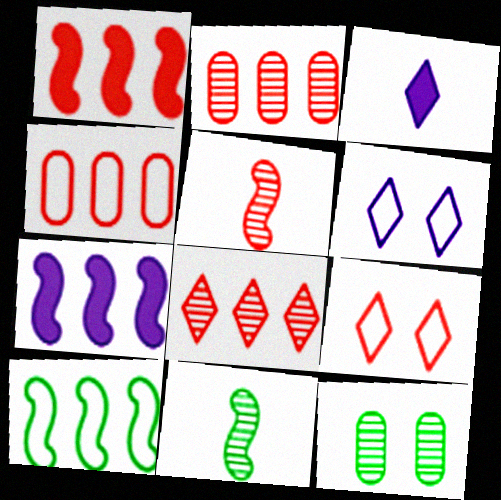[[1, 4, 8]]